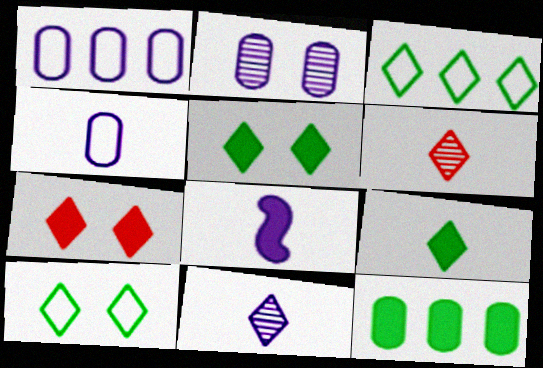[[3, 7, 11], 
[4, 8, 11], 
[7, 8, 12]]